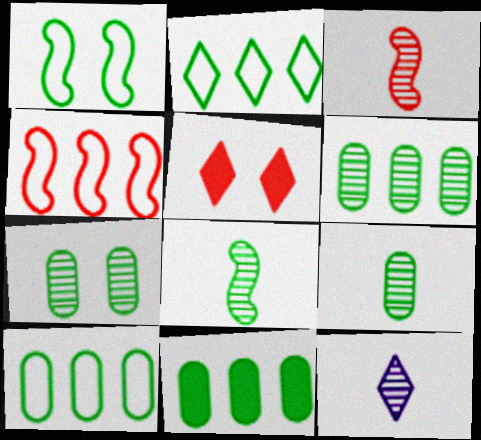[[2, 5, 12], 
[3, 9, 12], 
[6, 7, 9], 
[6, 10, 11]]